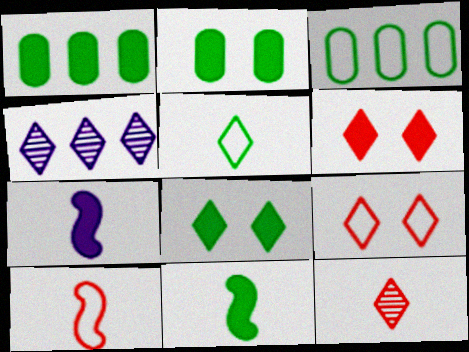[[1, 6, 7], 
[1, 8, 11], 
[2, 4, 10], 
[4, 5, 6]]